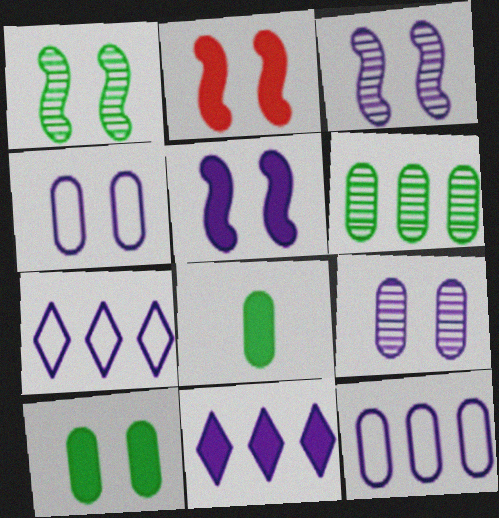[[2, 8, 11]]